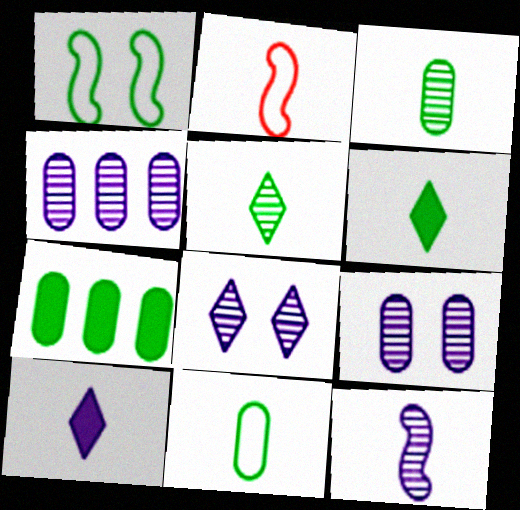[[1, 5, 7], 
[2, 3, 10], 
[2, 7, 8], 
[4, 8, 12]]